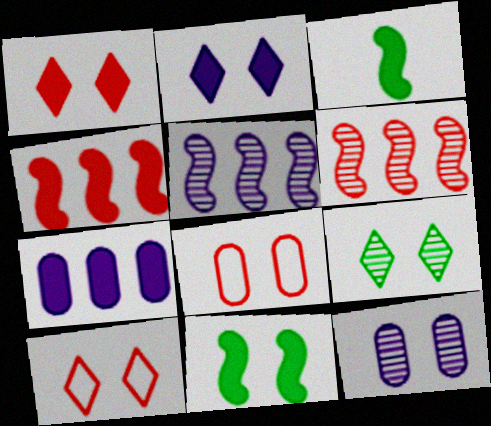[[1, 3, 7], 
[2, 9, 10], 
[10, 11, 12]]